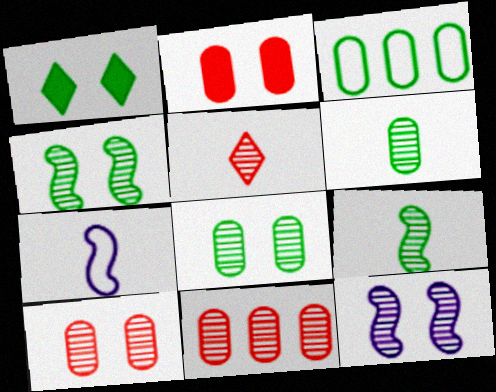[[1, 3, 9], 
[1, 7, 11]]